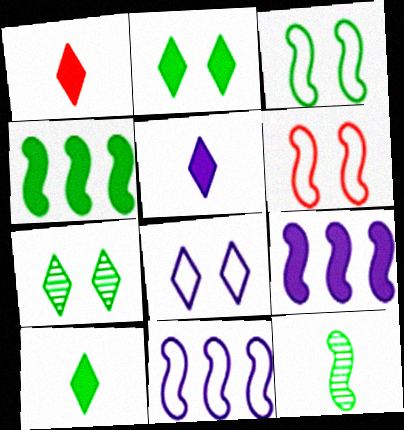[[1, 5, 10], 
[3, 4, 12], 
[6, 9, 12]]